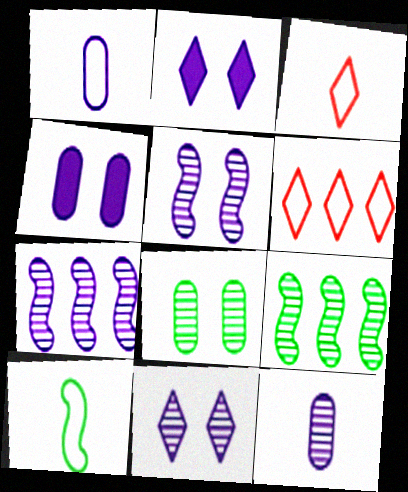[[1, 2, 7], 
[1, 3, 10], 
[3, 4, 9], 
[7, 11, 12]]